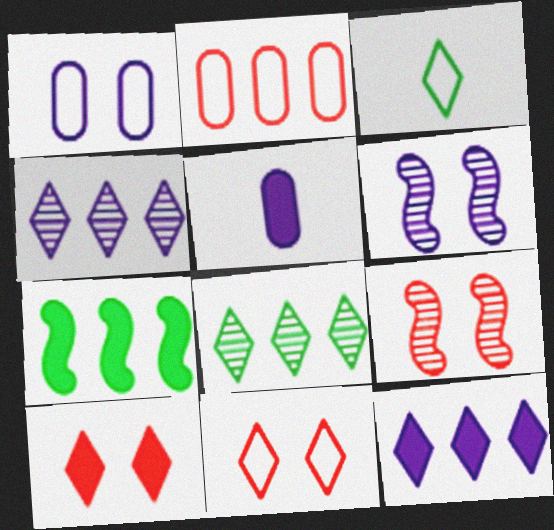[[2, 4, 7], 
[3, 4, 10], 
[5, 7, 10]]